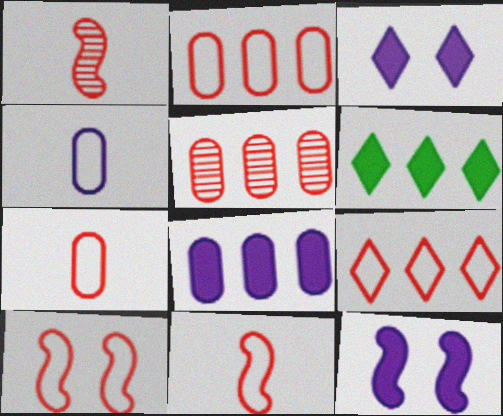[[7, 9, 10]]